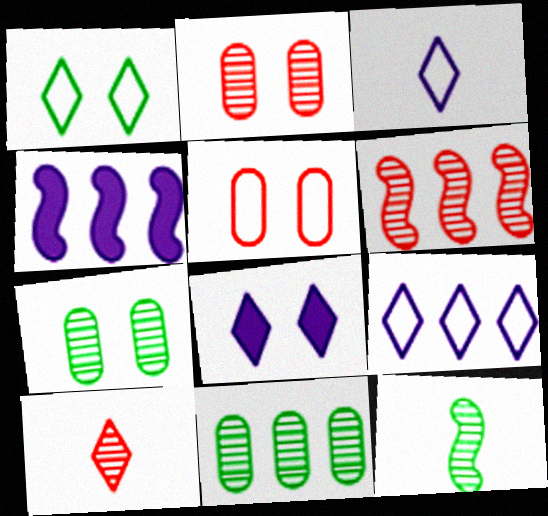[[2, 6, 10]]